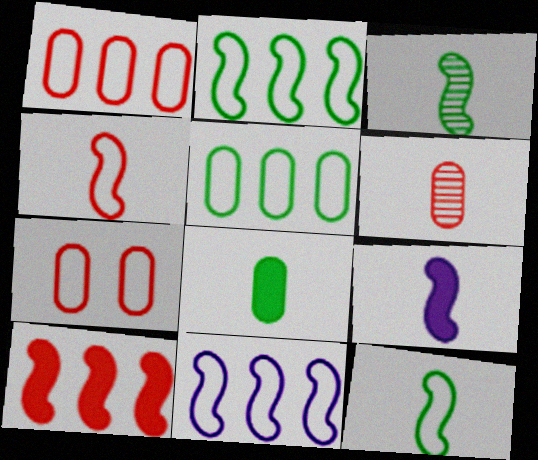[[3, 4, 9]]